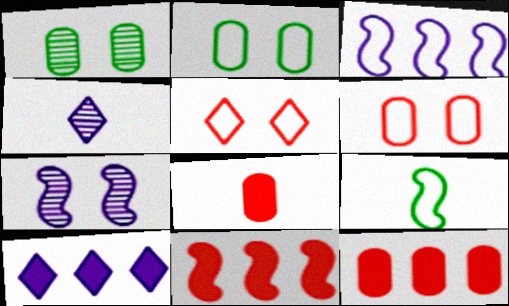[[2, 4, 11], 
[4, 8, 9], 
[7, 9, 11]]